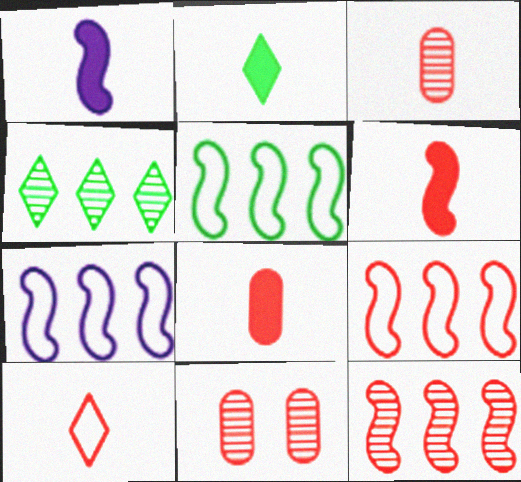[[1, 2, 8], 
[2, 7, 11], 
[3, 6, 10], 
[5, 7, 9]]